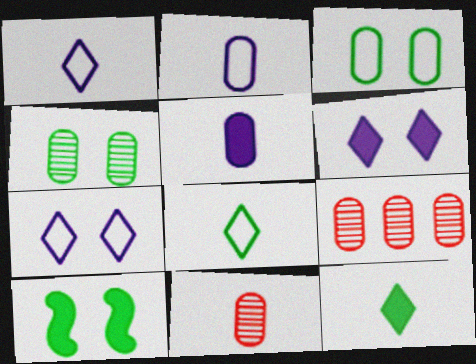[[1, 9, 10], 
[3, 5, 9]]